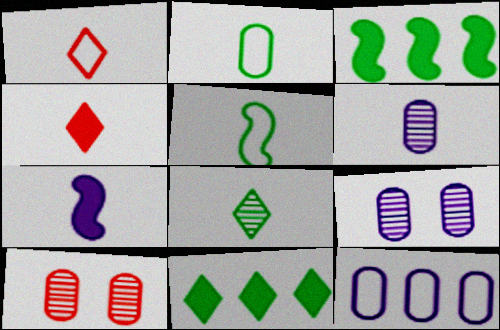[[1, 3, 9], 
[4, 5, 6]]